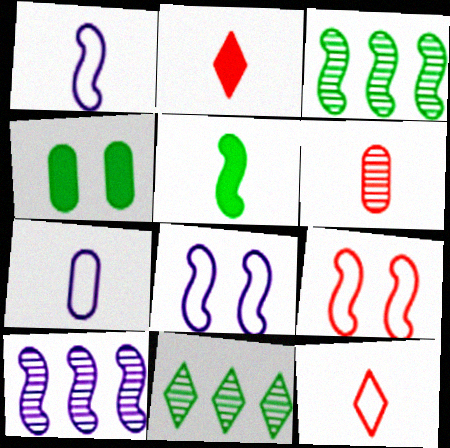[[4, 10, 12], 
[5, 9, 10]]